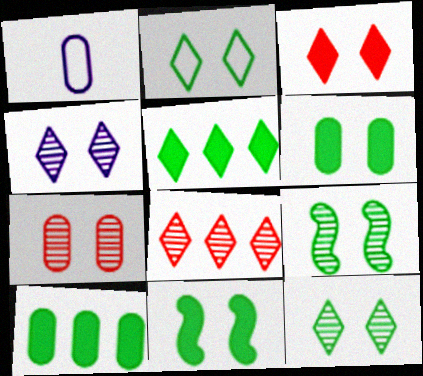[[1, 7, 10], 
[1, 8, 11], 
[2, 3, 4], 
[2, 6, 9], 
[4, 7, 9]]